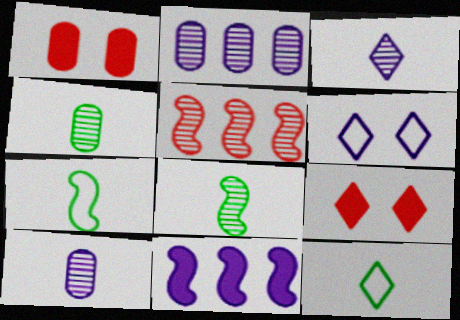[[2, 7, 9], 
[6, 10, 11]]